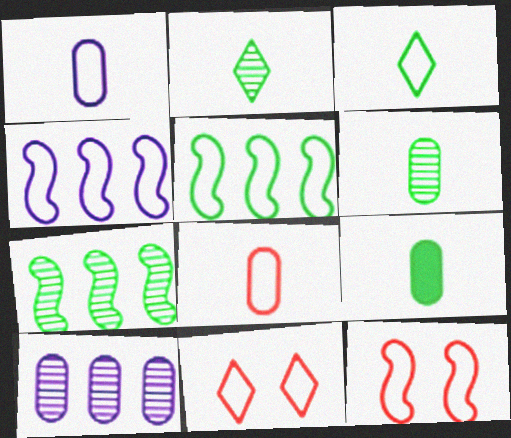[[1, 5, 11]]